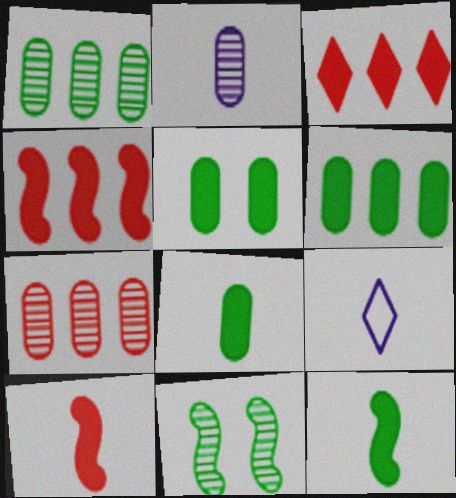[[5, 6, 8]]